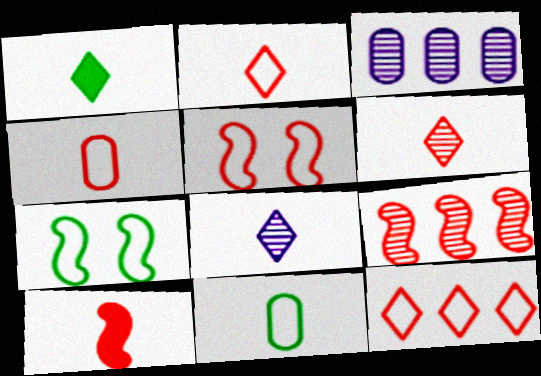[[1, 2, 8], 
[1, 3, 5], 
[4, 5, 12], 
[4, 6, 10], 
[5, 9, 10], 
[8, 10, 11]]